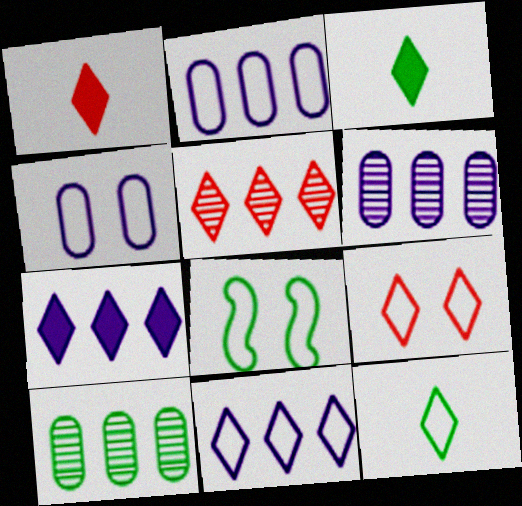[[1, 5, 9], 
[1, 6, 8], 
[3, 8, 10], 
[4, 8, 9], 
[9, 11, 12]]